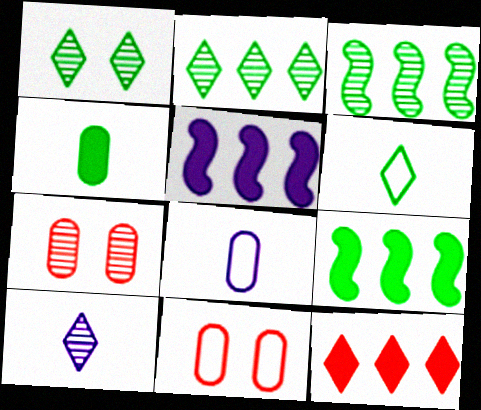[[3, 7, 10], 
[5, 6, 7], 
[9, 10, 11]]